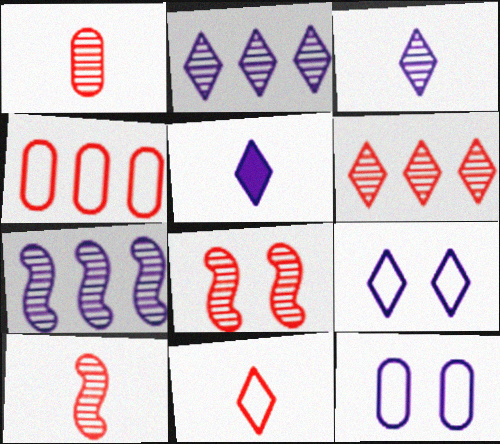[[1, 6, 8], 
[2, 5, 9], 
[5, 7, 12]]